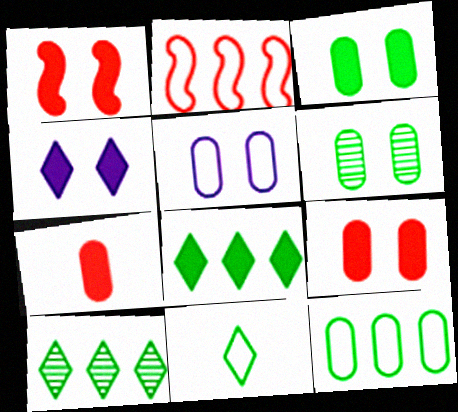[[1, 3, 4], 
[2, 5, 11], 
[5, 6, 9]]